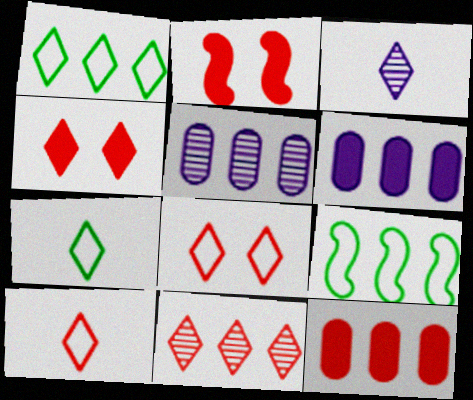[[1, 3, 4], 
[2, 5, 7], 
[4, 10, 11], 
[6, 9, 11]]